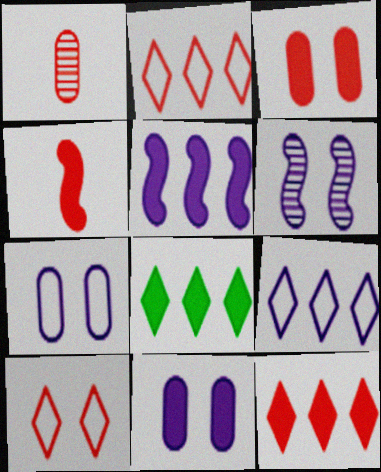[[3, 4, 12], 
[4, 8, 11]]